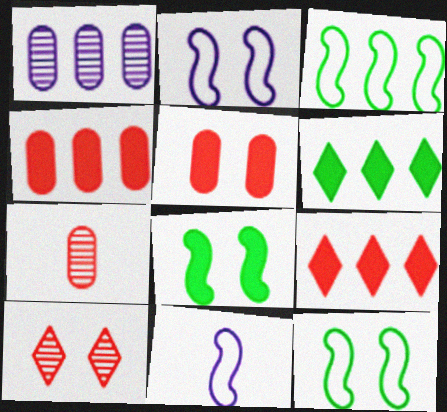[[1, 3, 9], 
[2, 6, 7]]